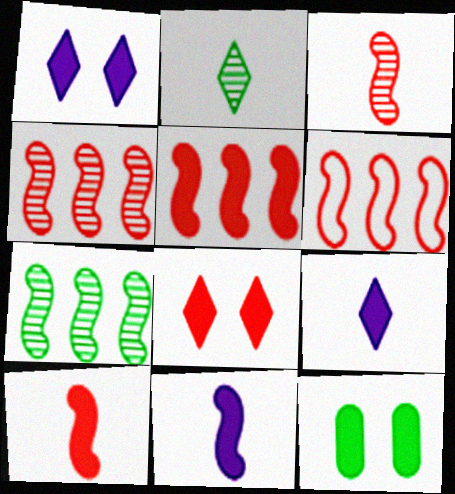[[4, 5, 6], 
[5, 9, 12]]